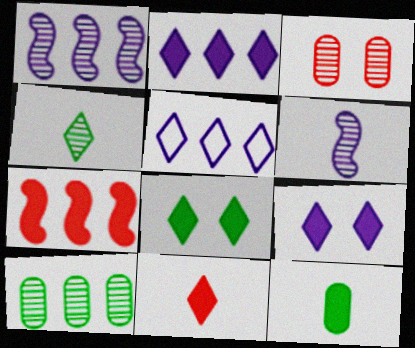[[1, 3, 4], 
[2, 8, 11], 
[5, 7, 10], 
[7, 9, 12]]